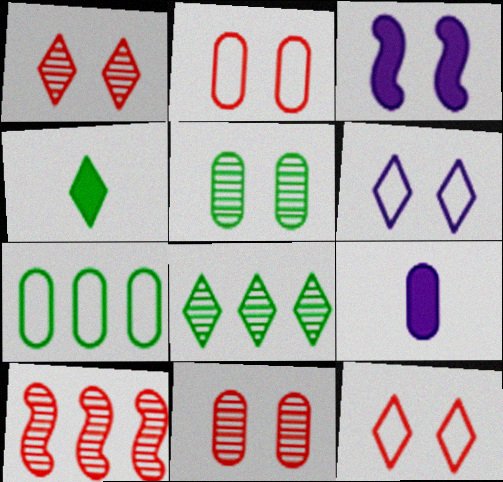[[3, 5, 12], 
[7, 9, 11]]